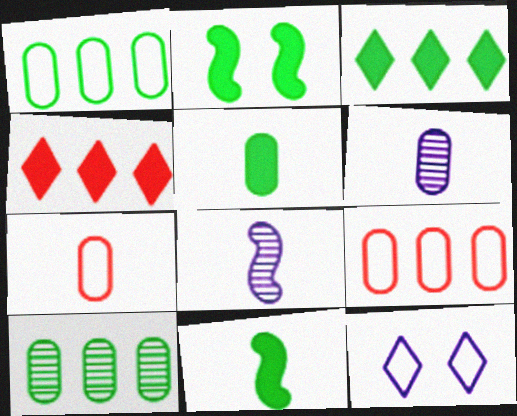[[2, 3, 5], 
[5, 6, 7]]